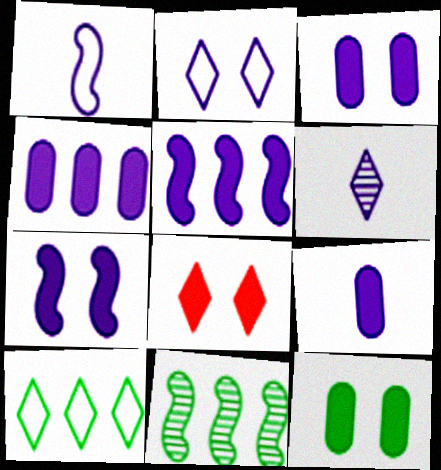[[1, 6, 9], 
[3, 4, 9], 
[6, 8, 10], 
[7, 8, 12]]